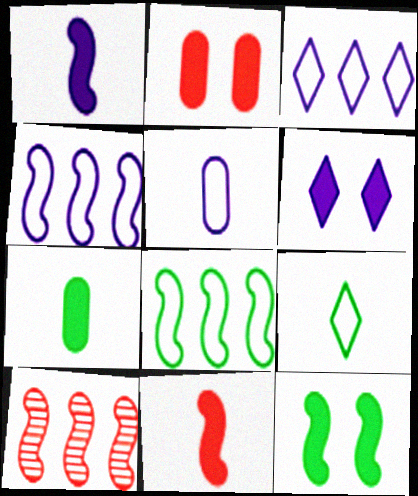[[2, 6, 12]]